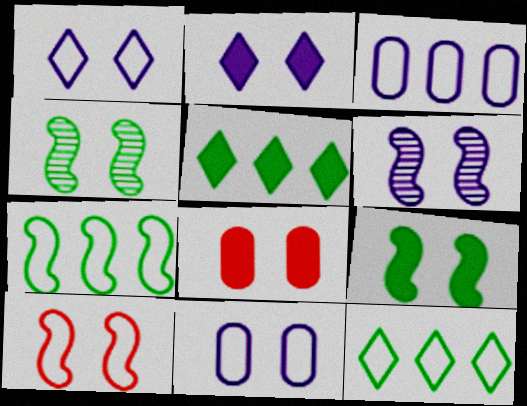[[1, 4, 8], 
[2, 6, 11], 
[2, 8, 9], 
[6, 9, 10]]